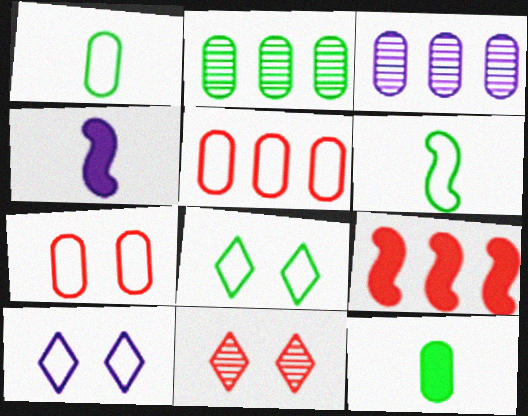[[3, 4, 10], 
[3, 7, 12], 
[5, 6, 10]]